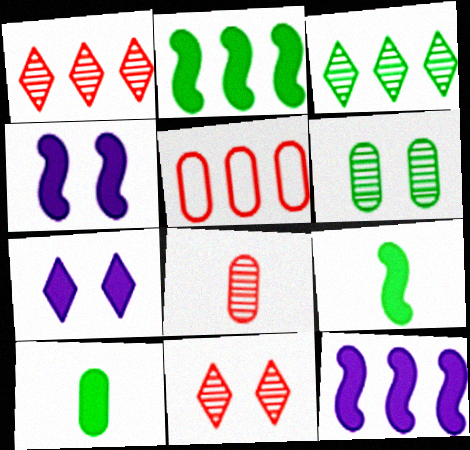[[3, 5, 12]]